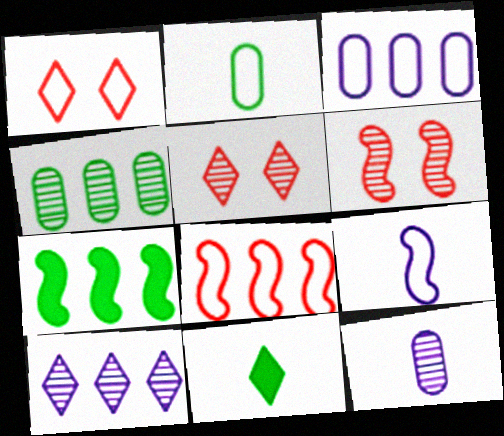[[1, 7, 12], 
[1, 10, 11], 
[3, 6, 11], 
[6, 7, 9]]